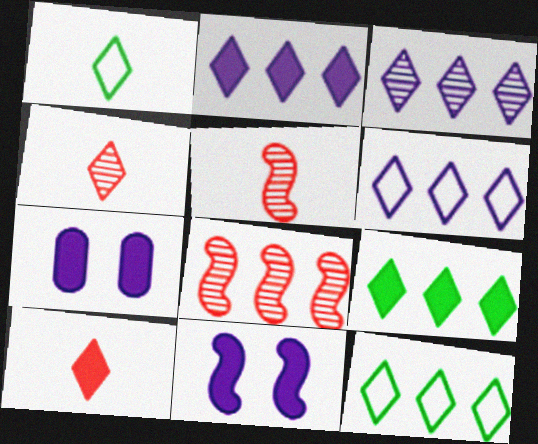[[1, 7, 8], 
[2, 3, 6], 
[5, 7, 12]]